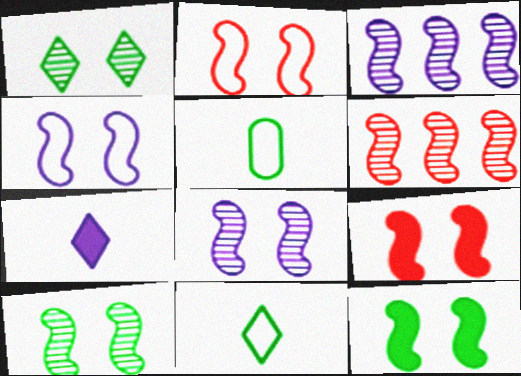[[2, 8, 12], 
[4, 9, 10]]